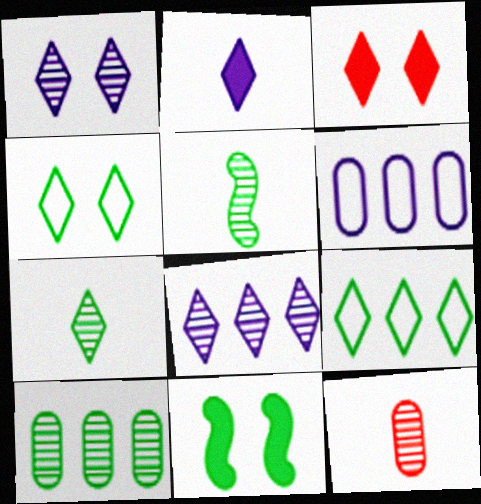[[1, 3, 4], 
[3, 5, 6]]